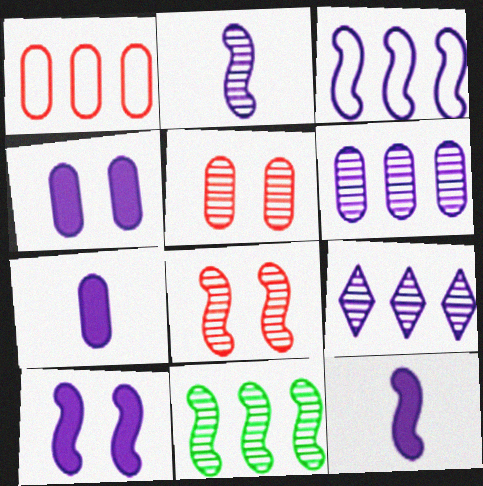[[2, 3, 10], 
[2, 8, 11]]